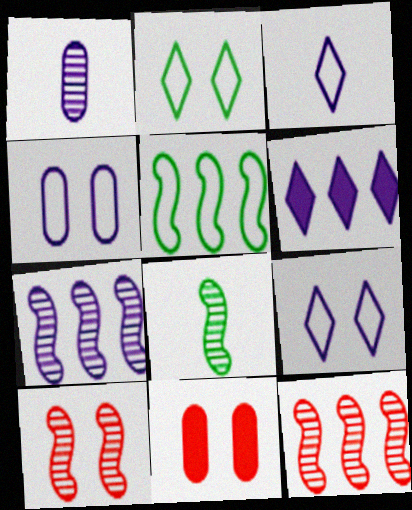[[7, 8, 10]]